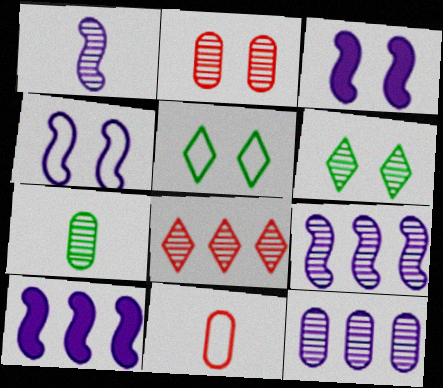[[1, 4, 10], 
[2, 3, 5], 
[2, 7, 12], 
[6, 10, 11]]